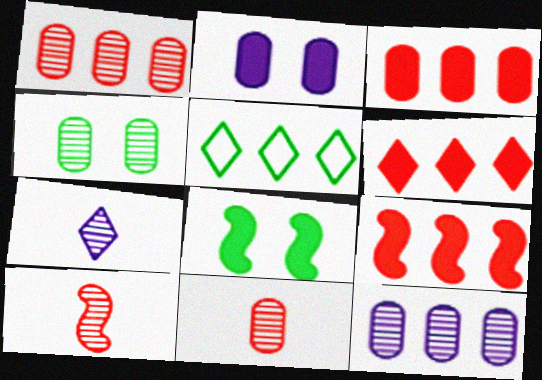[[2, 5, 10], 
[3, 6, 9], 
[4, 11, 12], 
[5, 9, 12]]